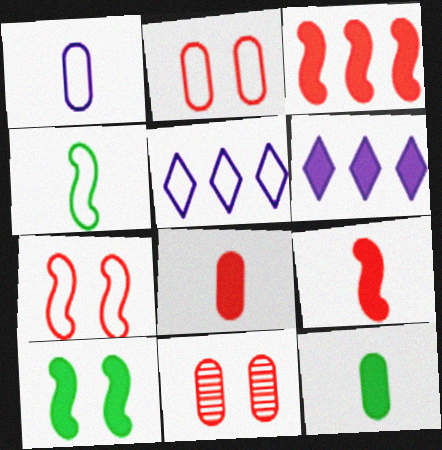[[2, 4, 5], 
[4, 6, 11], 
[6, 8, 10]]